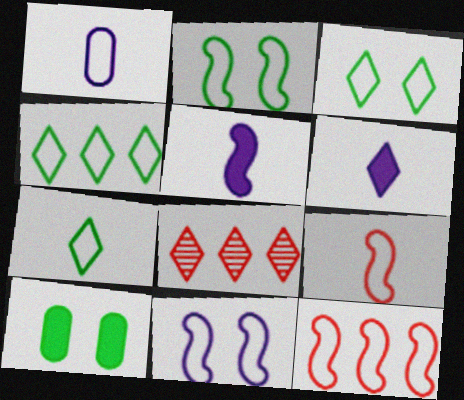[[1, 3, 12], 
[1, 7, 9], 
[3, 4, 7], 
[3, 6, 8]]